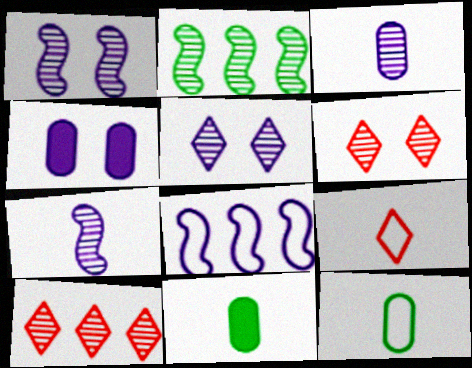[[2, 3, 6], 
[2, 4, 9], 
[6, 8, 11], 
[7, 9, 11]]